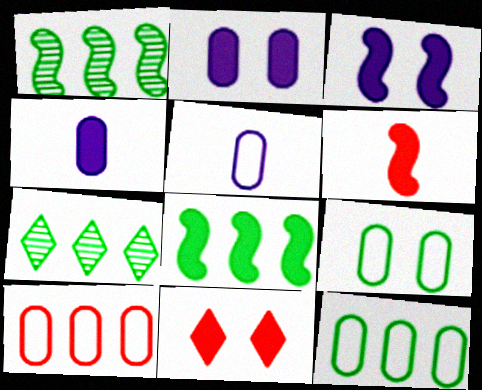[[1, 5, 11], 
[3, 6, 8], 
[4, 8, 11], 
[5, 9, 10], 
[7, 8, 12]]